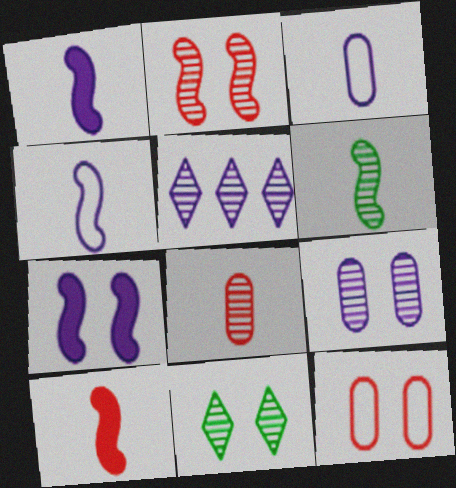[[2, 9, 11], 
[3, 5, 7], 
[4, 6, 10], 
[7, 11, 12]]